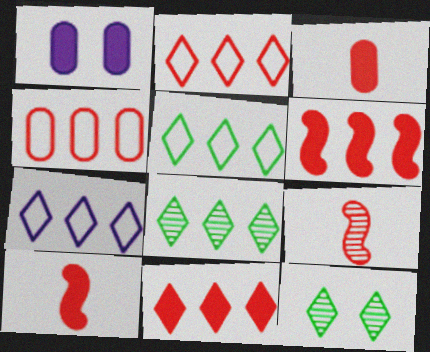[[1, 5, 9], 
[2, 5, 7], 
[7, 8, 11]]